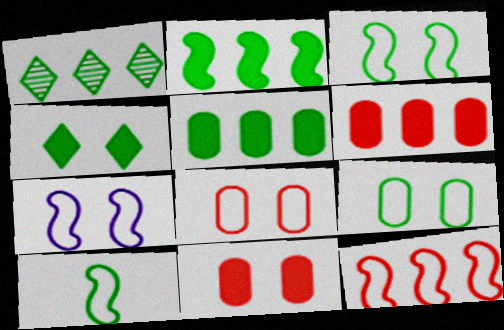[[7, 10, 12]]